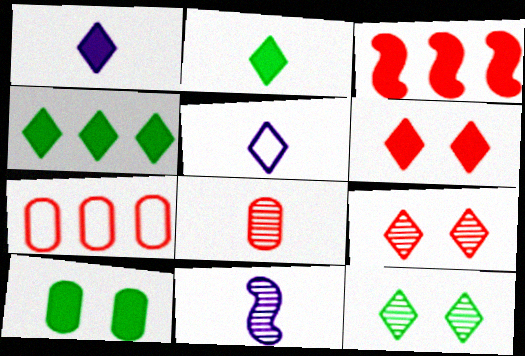[[1, 3, 10], 
[1, 4, 6], 
[4, 5, 9]]